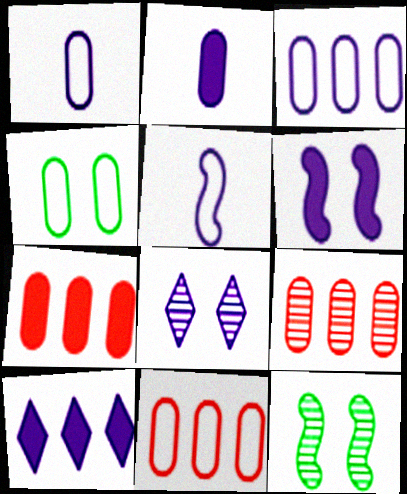[[1, 4, 11], 
[2, 4, 9], 
[2, 6, 10], 
[7, 9, 11]]